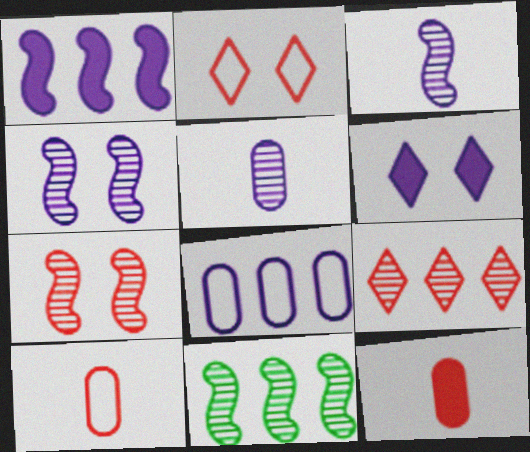[[3, 6, 8], 
[3, 7, 11], 
[6, 10, 11]]